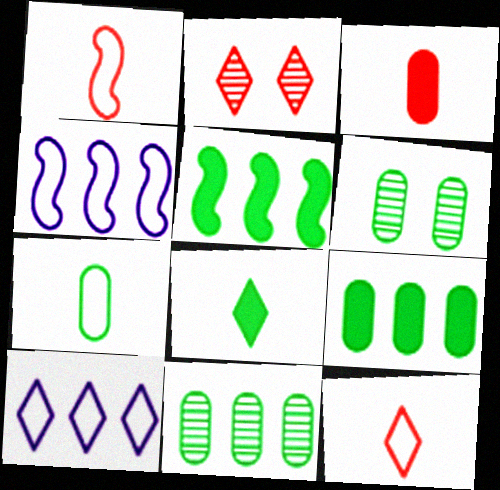[[2, 8, 10], 
[6, 7, 9]]